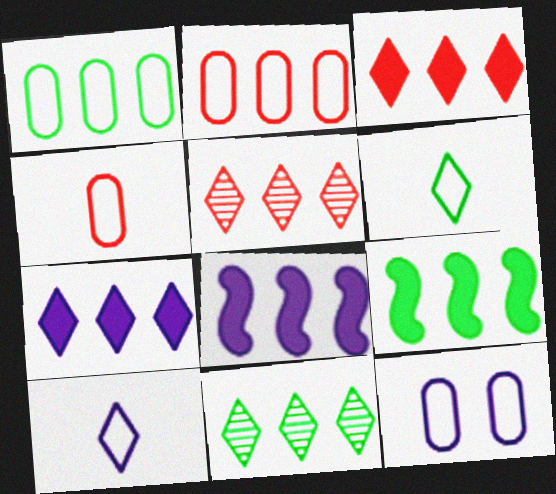[[1, 4, 12], 
[1, 5, 8], 
[1, 9, 11], 
[2, 8, 11]]